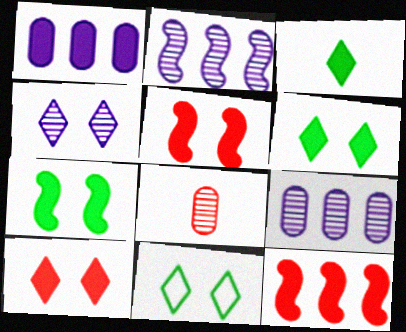[[1, 3, 5], 
[4, 10, 11]]